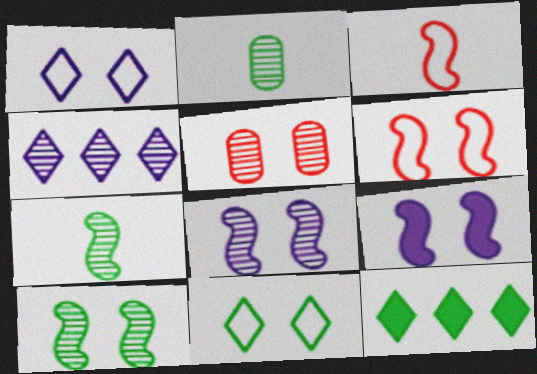[[4, 5, 7], 
[5, 9, 11], 
[6, 9, 10]]